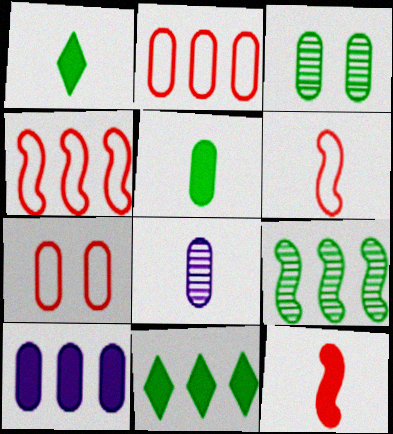[[1, 6, 8]]